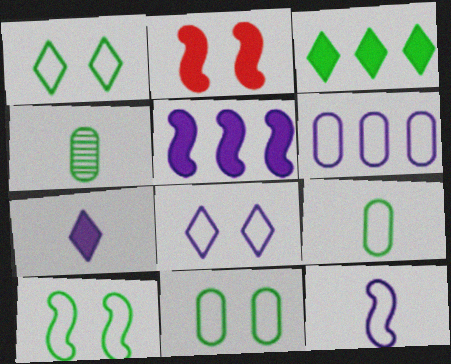[[1, 10, 11], 
[3, 4, 10], 
[6, 8, 12]]